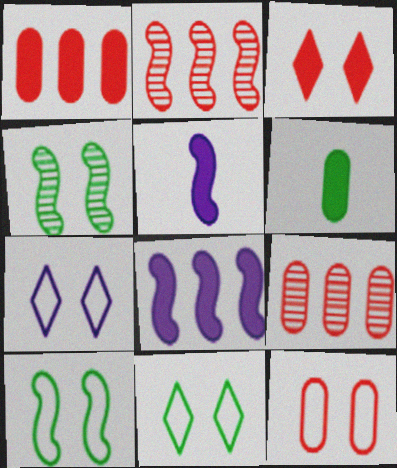[[2, 5, 10], 
[2, 6, 7], 
[3, 6, 8], 
[5, 9, 11], 
[7, 10, 12]]